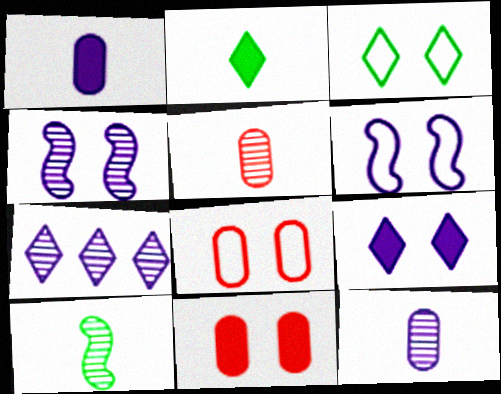[[1, 6, 7], 
[3, 4, 11], 
[3, 6, 8], 
[4, 7, 12]]